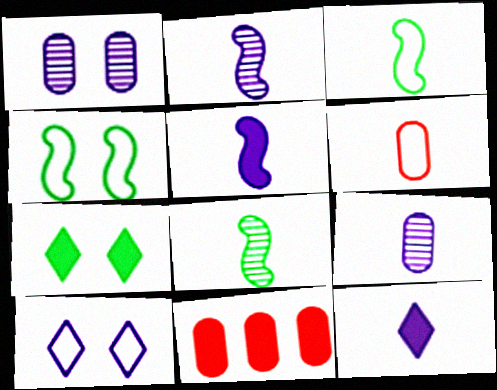[[5, 7, 11], 
[6, 8, 12], 
[8, 10, 11]]